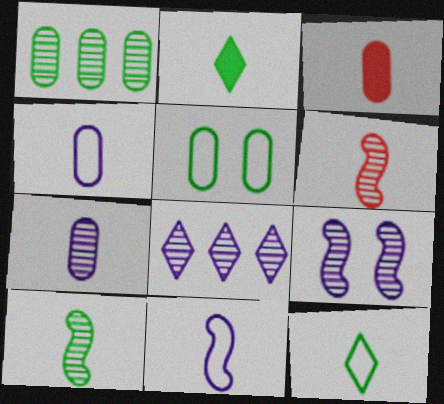[[2, 4, 6], 
[7, 8, 9]]